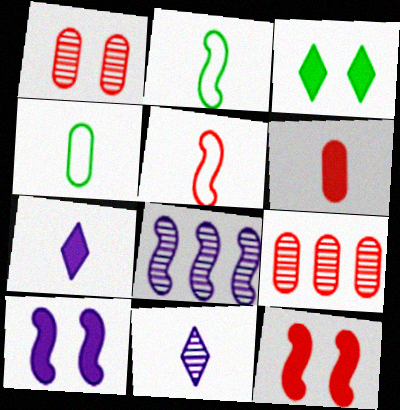[[2, 6, 11], 
[2, 8, 12]]